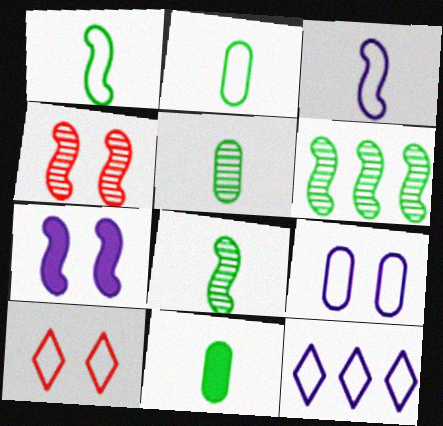[[2, 5, 11], 
[3, 9, 12], 
[4, 11, 12]]